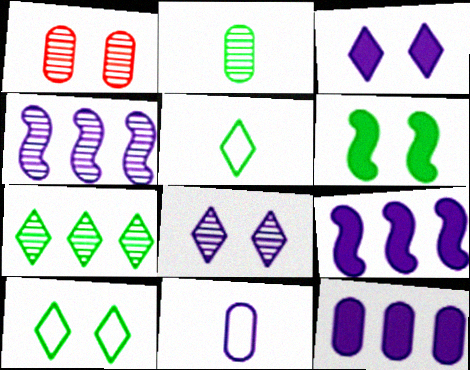[[1, 5, 9], 
[3, 4, 11], 
[8, 9, 11]]